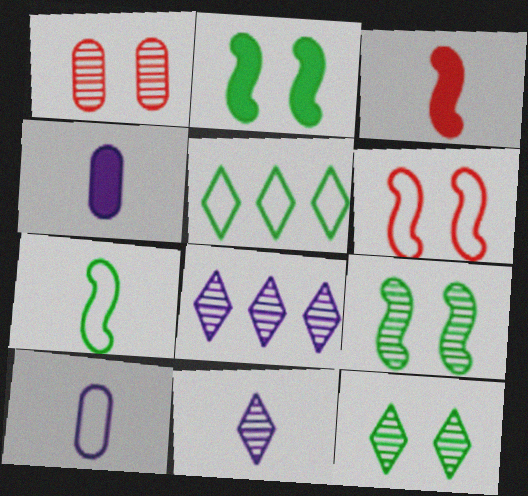[[5, 6, 10]]